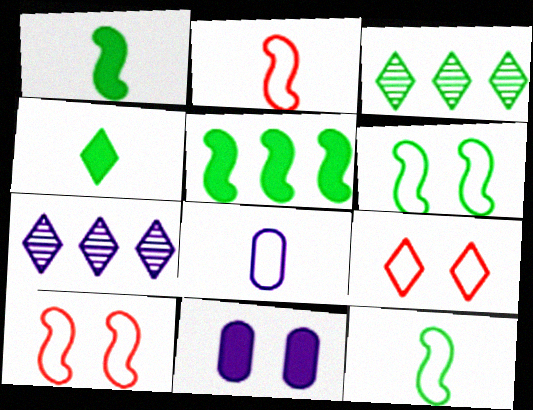[[2, 3, 11], 
[4, 7, 9]]